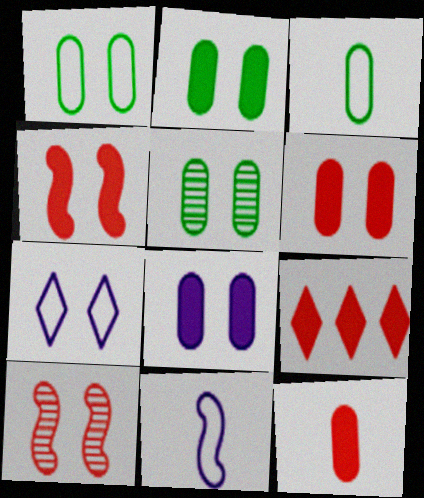[[1, 2, 5], 
[2, 6, 8], 
[2, 7, 10], 
[4, 5, 7], 
[4, 9, 12], 
[5, 9, 11]]